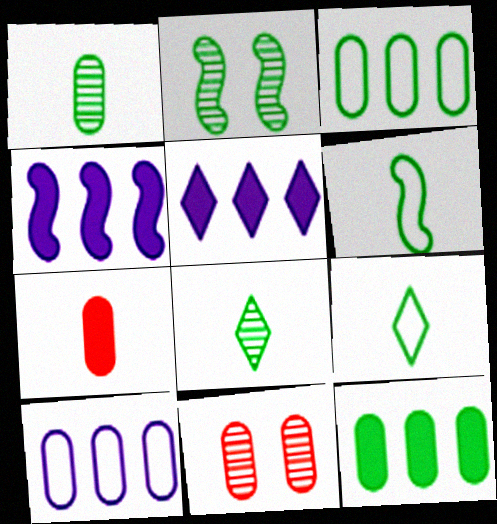[[2, 9, 12], 
[4, 9, 11], 
[5, 6, 11]]